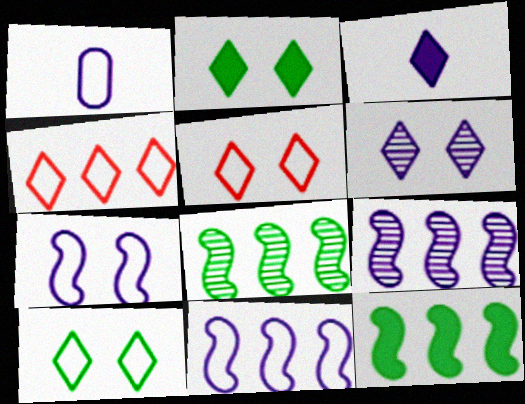[[2, 5, 6]]